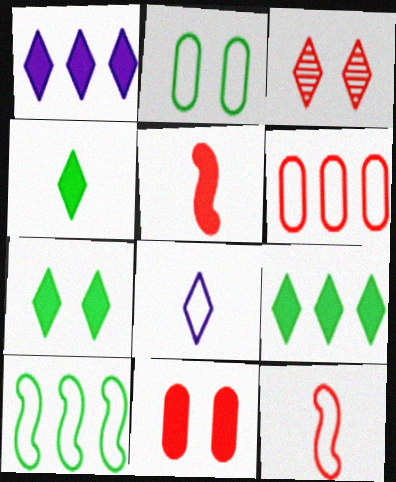[[3, 5, 6], 
[3, 8, 9], 
[4, 7, 9]]